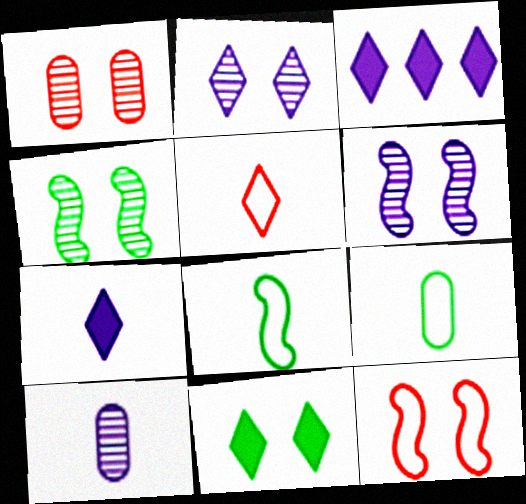[[1, 2, 4], 
[1, 3, 8]]